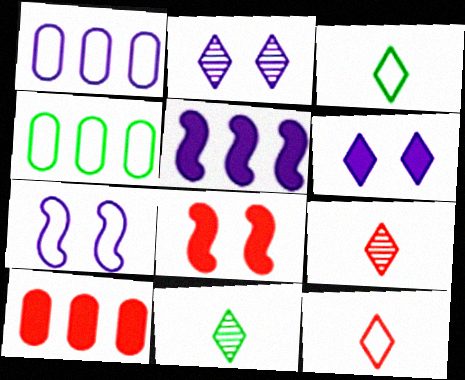[[1, 8, 11], 
[4, 7, 12], 
[7, 10, 11]]